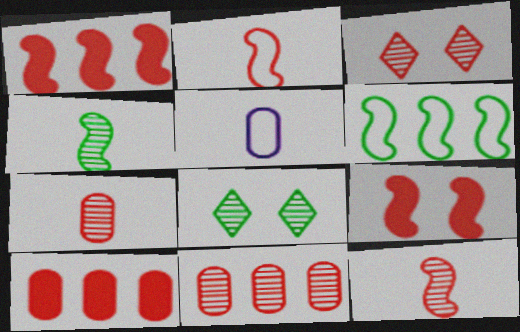[[1, 5, 8], 
[2, 3, 10], 
[3, 11, 12]]